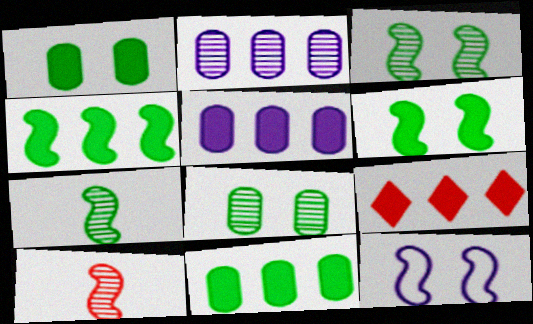[[4, 5, 9], 
[4, 10, 12]]